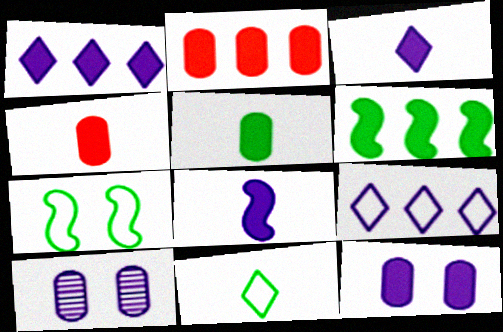[[1, 2, 6], 
[1, 8, 12], 
[2, 5, 12], 
[8, 9, 10]]